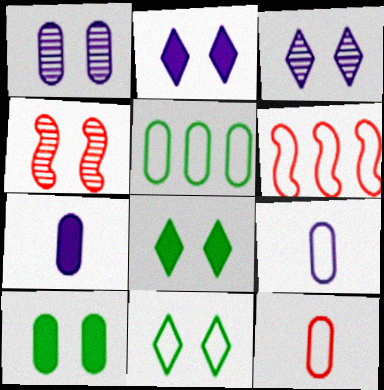[[6, 9, 11]]